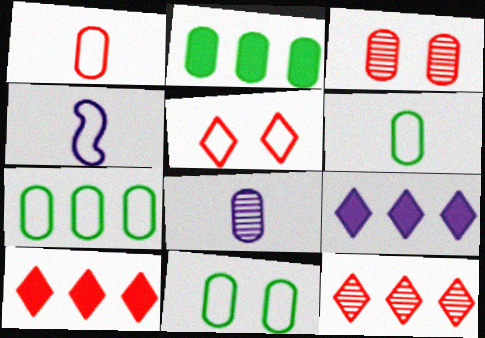[[4, 5, 7], 
[6, 7, 11]]